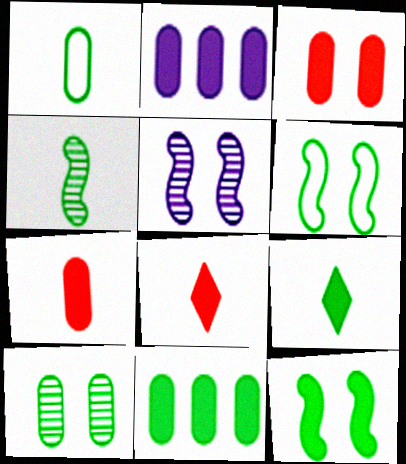[[1, 4, 9], 
[1, 10, 11], 
[2, 8, 12], 
[9, 11, 12]]